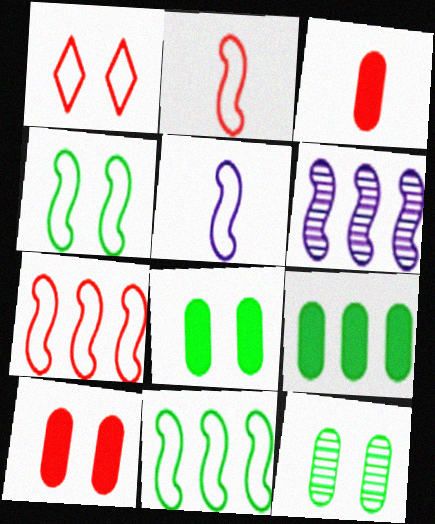[[4, 5, 7]]